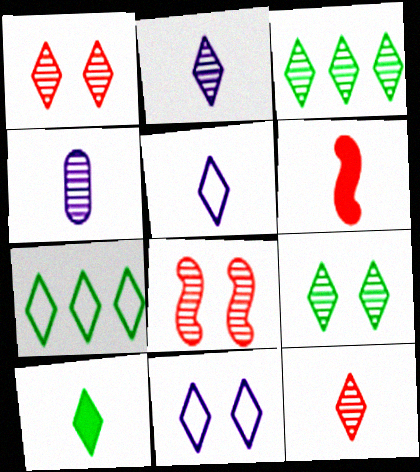[[1, 2, 3], 
[3, 4, 8], 
[5, 10, 12], 
[7, 9, 10]]